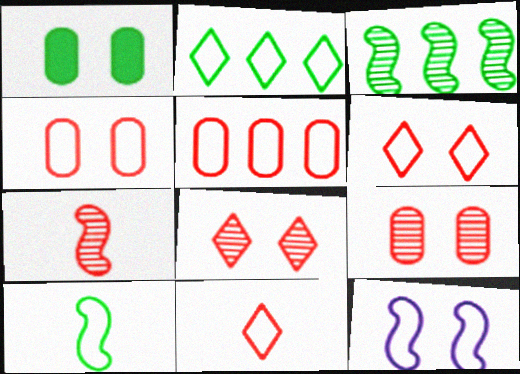[[1, 8, 12]]